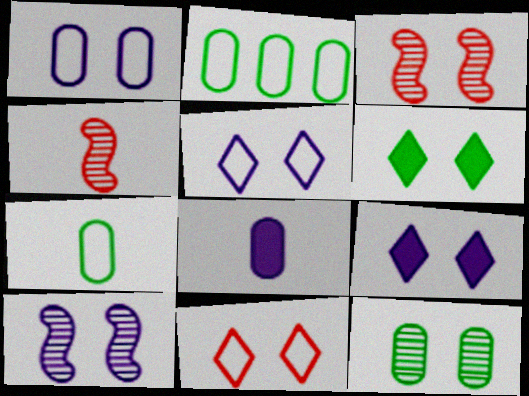[[1, 3, 6], 
[1, 9, 10], 
[2, 4, 9]]